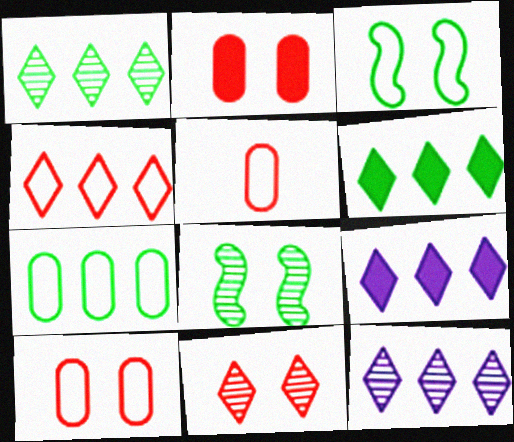[[1, 4, 9], 
[4, 6, 12], 
[5, 8, 9]]